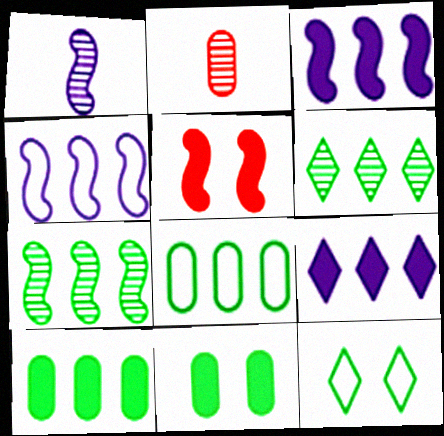[[2, 3, 12]]